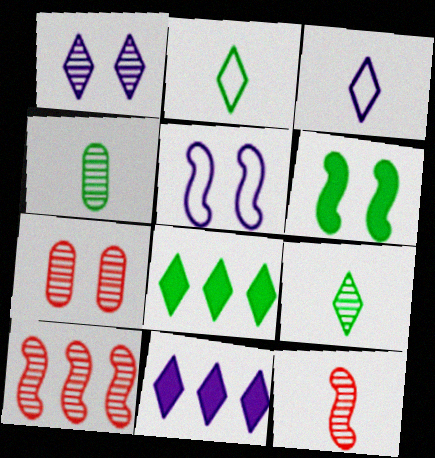[[1, 3, 11], 
[1, 4, 10]]